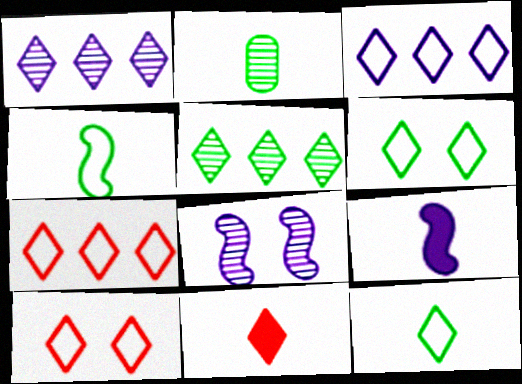[[1, 6, 11], 
[3, 10, 12]]